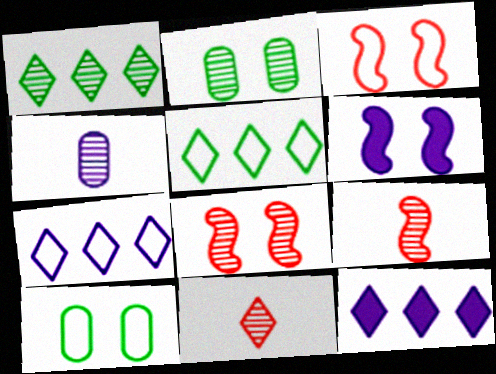[[1, 4, 8], 
[4, 6, 7], 
[9, 10, 12]]